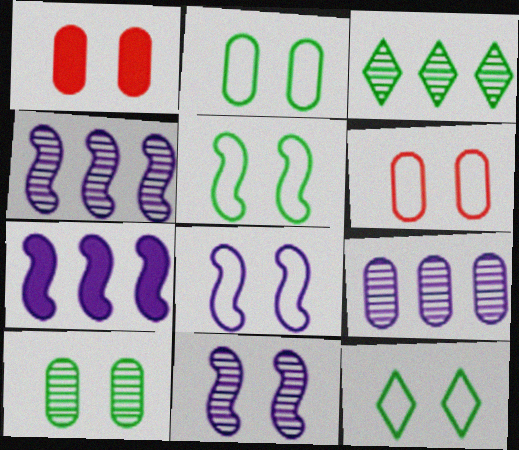[[1, 11, 12], 
[2, 5, 12], 
[6, 8, 12]]